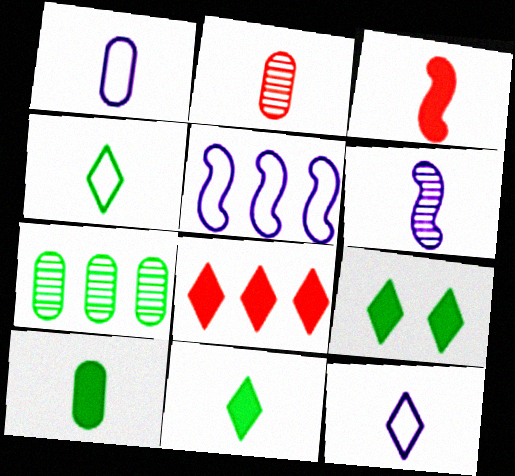[[1, 2, 10], 
[2, 5, 9], 
[5, 7, 8]]